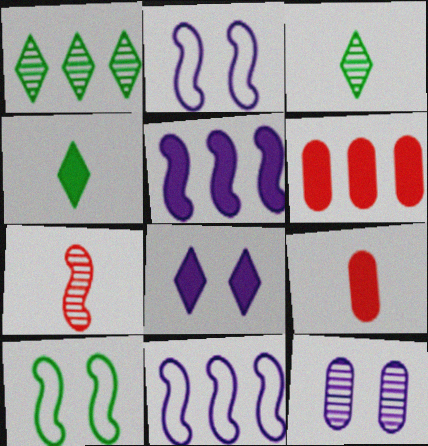[[1, 2, 9], 
[1, 6, 11], 
[1, 7, 12], 
[2, 3, 6], 
[2, 8, 12], 
[5, 7, 10]]